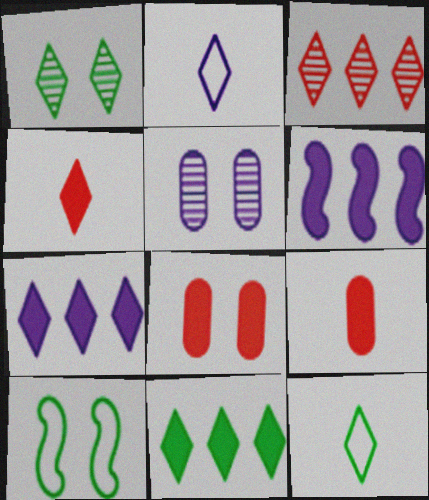[[1, 11, 12], 
[2, 5, 6]]